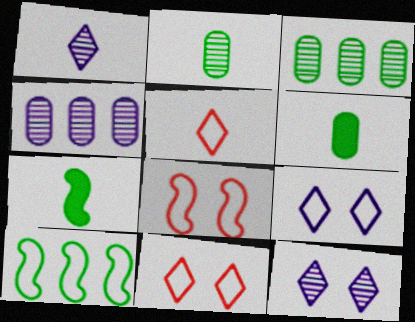[[4, 7, 11]]